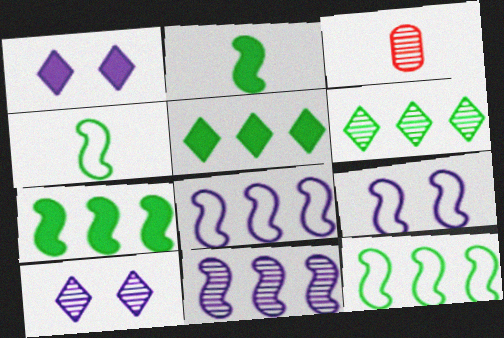[[1, 3, 12], 
[3, 5, 9]]